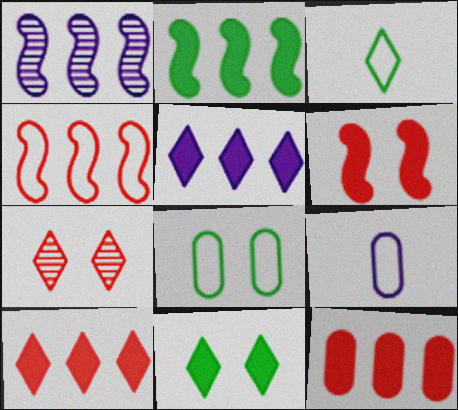[[1, 2, 4], 
[2, 5, 12], 
[2, 7, 9], 
[3, 5, 7]]